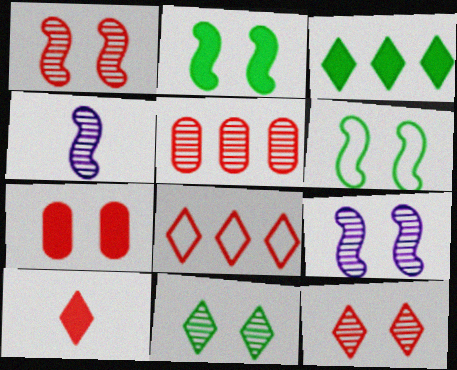[[4, 5, 11], 
[8, 10, 12]]